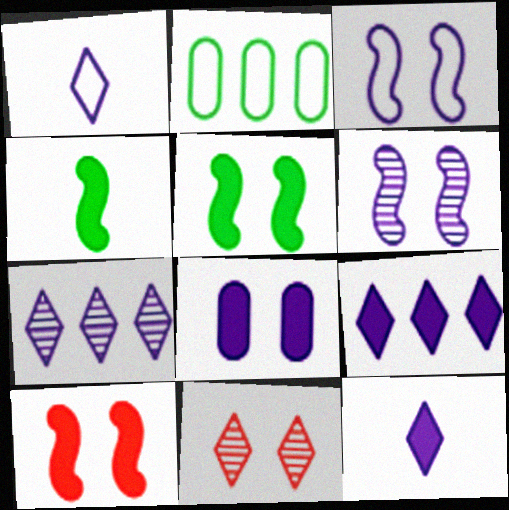[]